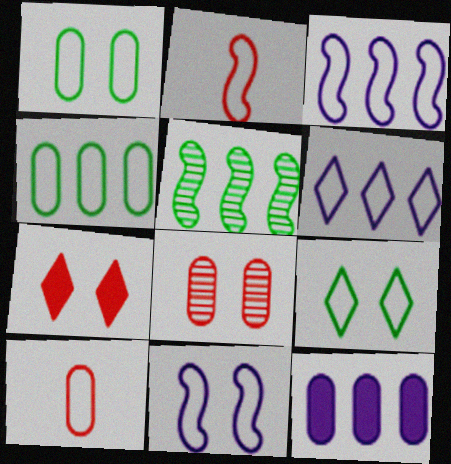[[1, 2, 6], 
[3, 9, 10]]